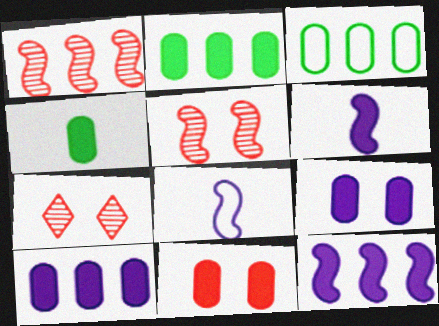[[2, 7, 8], 
[3, 6, 7], 
[4, 10, 11]]